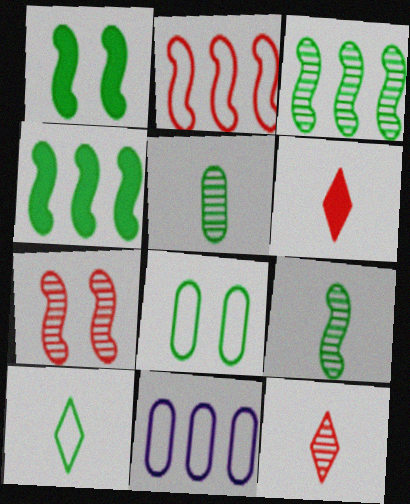[[1, 11, 12]]